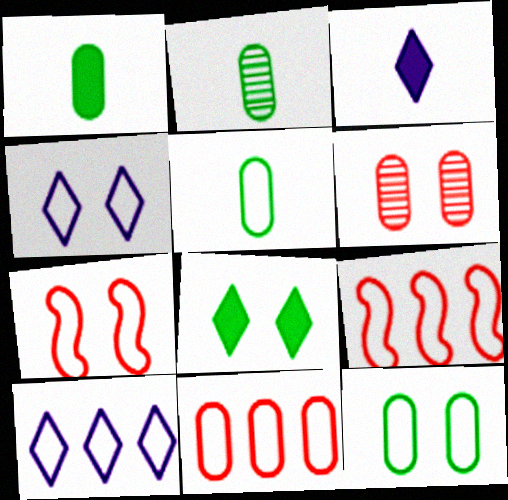[[1, 2, 5], 
[4, 5, 9], 
[4, 7, 12], 
[5, 7, 10]]